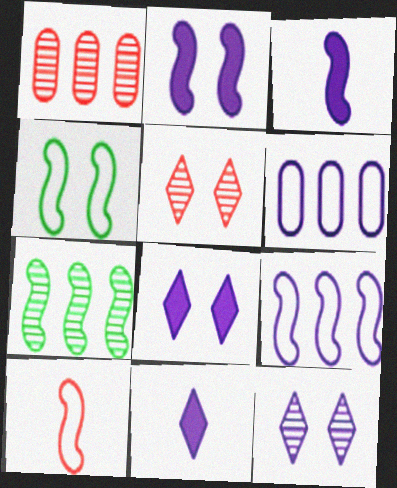[[1, 4, 11], 
[2, 7, 10], 
[3, 6, 12], 
[4, 9, 10]]